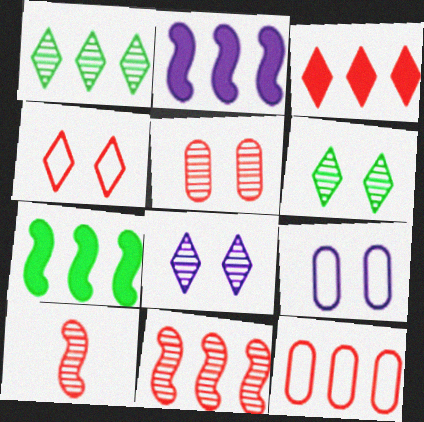[[1, 2, 12], 
[3, 11, 12]]